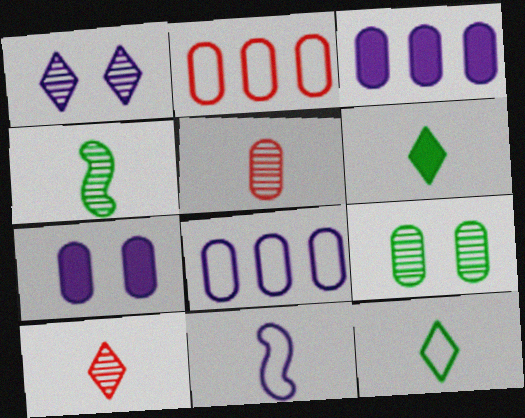[[1, 3, 11], 
[5, 6, 11]]